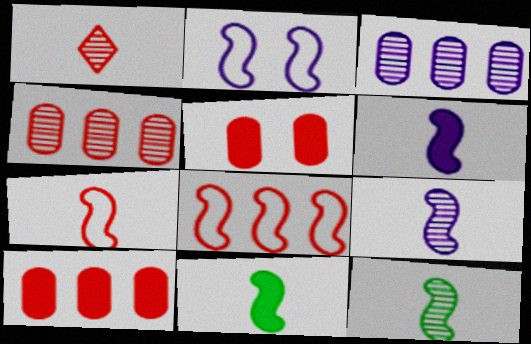[[1, 5, 8], 
[6, 7, 12], 
[7, 9, 11]]